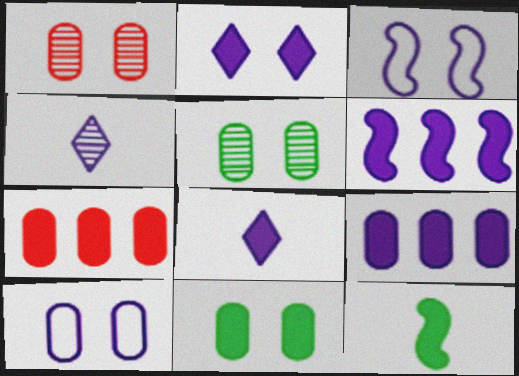[[1, 10, 11], 
[2, 7, 12], 
[3, 4, 9], 
[4, 6, 10]]